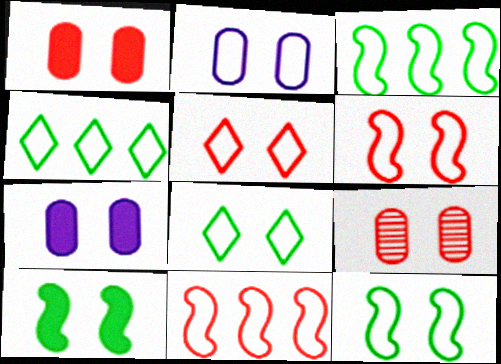[[2, 5, 12], 
[2, 6, 8]]